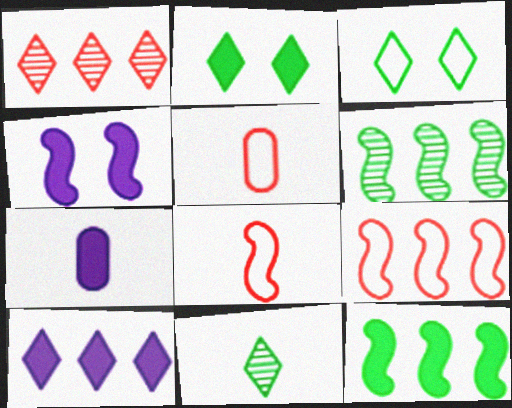[[4, 6, 8], 
[4, 7, 10], 
[7, 8, 11]]